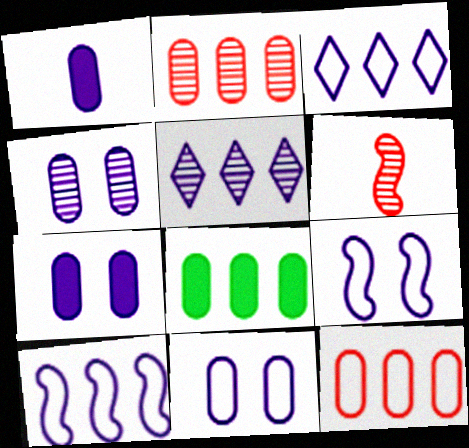[[1, 5, 9], 
[4, 7, 11]]